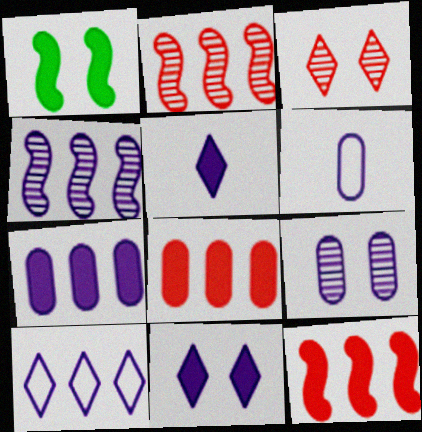[[1, 5, 8], 
[4, 6, 11], 
[4, 7, 10], 
[6, 7, 9]]